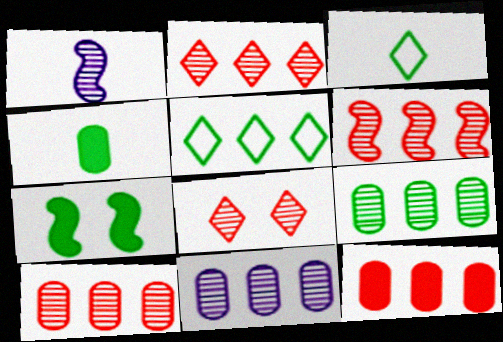[[1, 8, 9], 
[2, 6, 10], 
[3, 7, 9], 
[9, 10, 11]]